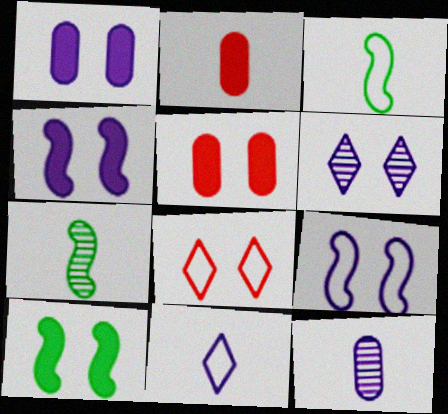[[1, 6, 9], 
[2, 7, 11]]